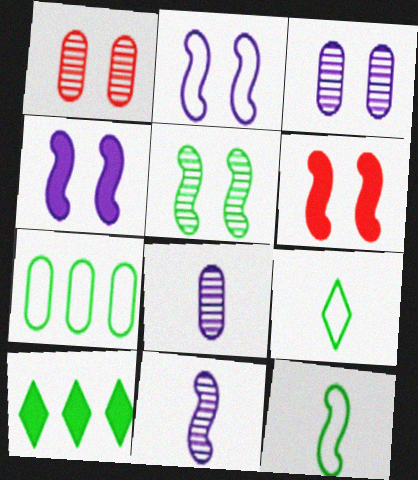[[2, 5, 6]]